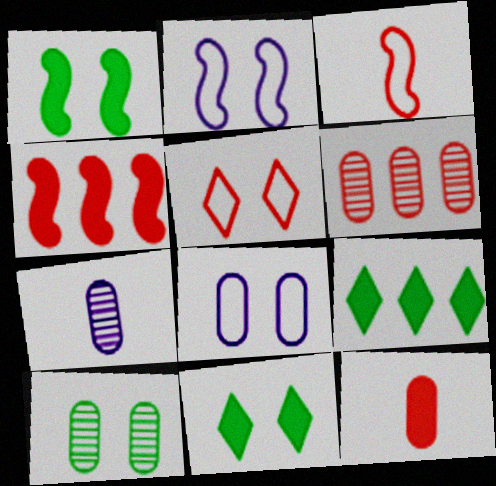[[6, 7, 10]]